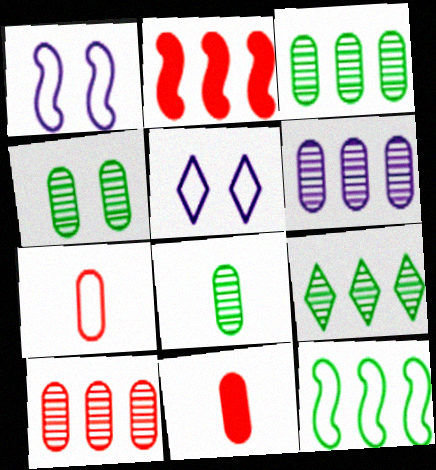[[1, 9, 11], 
[2, 5, 8], 
[3, 4, 8], 
[3, 6, 10], 
[5, 7, 12]]